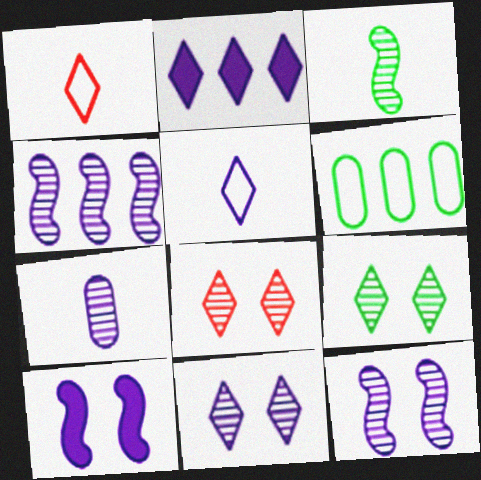[[1, 2, 9], 
[2, 5, 11], 
[4, 7, 11], 
[8, 9, 11]]